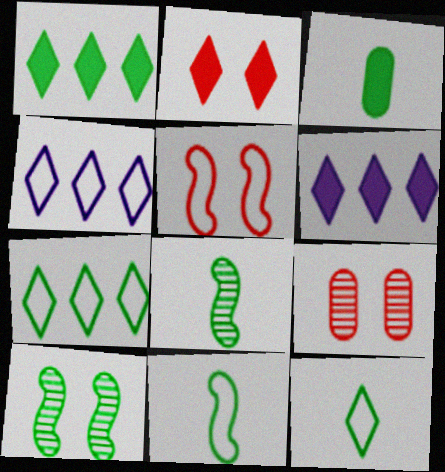[[2, 5, 9], 
[3, 7, 10], 
[3, 8, 12], 
[6, 9, 11]]